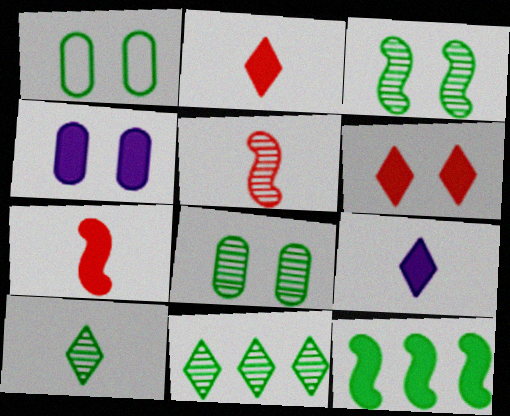[[1, 10, 12], 
[2, 4, 12]]